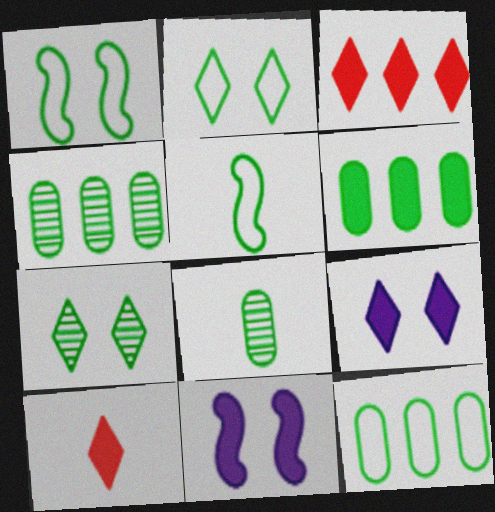[[2, 5, 12], 
[4, 6, 12], 
[5, 6, 7], 
[6, 10, 11]]